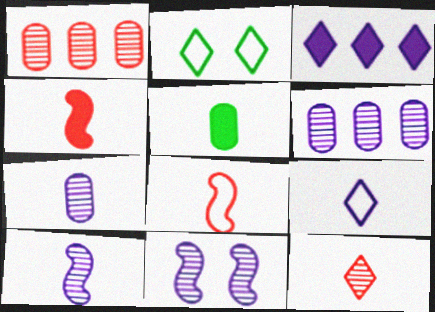[[2, 3, 12], 
[2, 4, 6]]